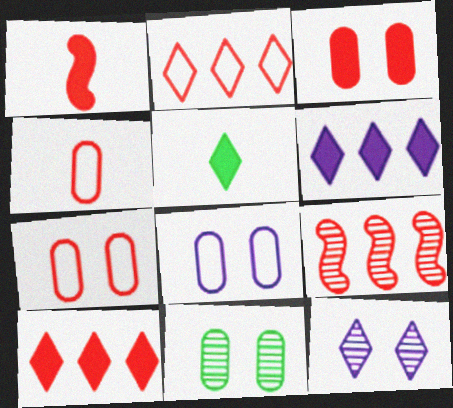[[1, 3, 10], 
[2, 5, 12], 
[3, 8, 11], 
[5, 8, 9]]